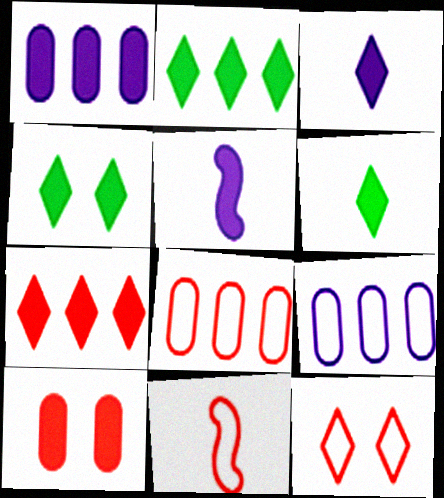[[2, 4, 6], 
[2, 5, 10], 
[3, 4, 7], 
[8, 11, 12]]